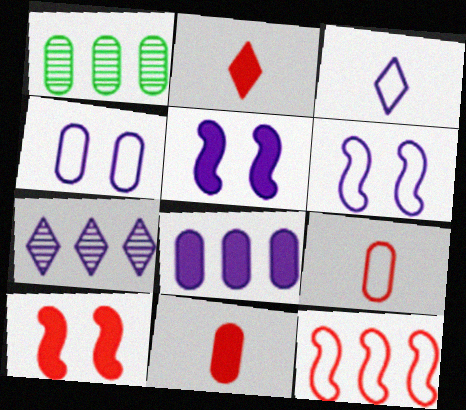[[1, 2, 6], 
[1, 3, 10], 
[1, 4, 11]]